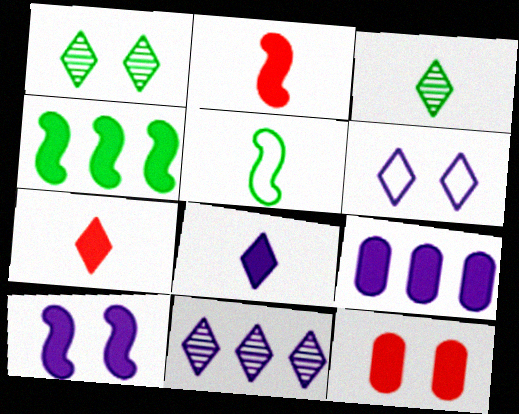[[2, 4, 10], 
[4, 8, 12], 
[5, 11, 12], 
[6, 8, 11], 
[8, 9, 10]]